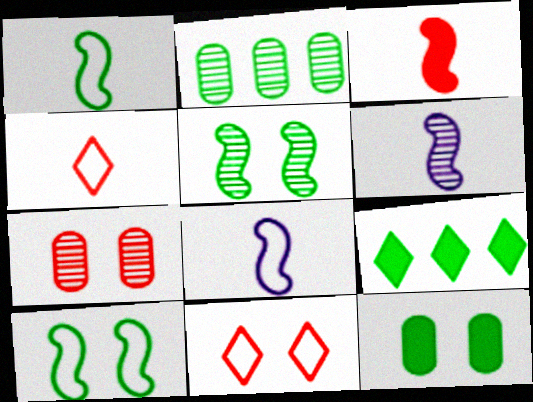[[1, 3, 6], 
[7, 8, 9]]